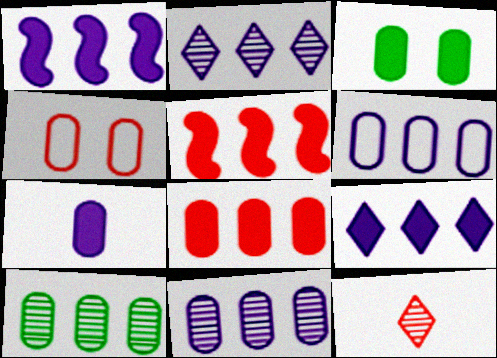[[1, 2, 6], 
[3, 7, 8], 
[4, 5, 12], 
[4, 7, 10], 
[6, 8, 10]]